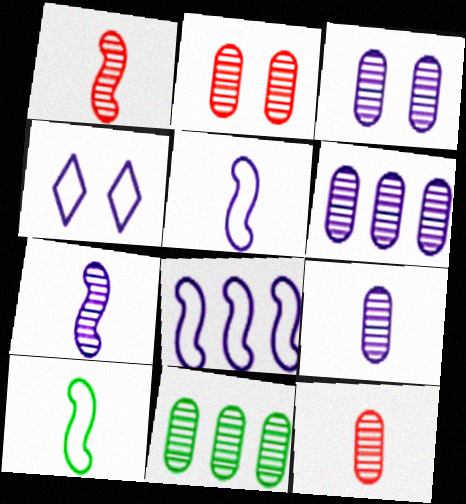[[2, 9, 11], 
[3, 6, 9], 
[3, 11, 12]]